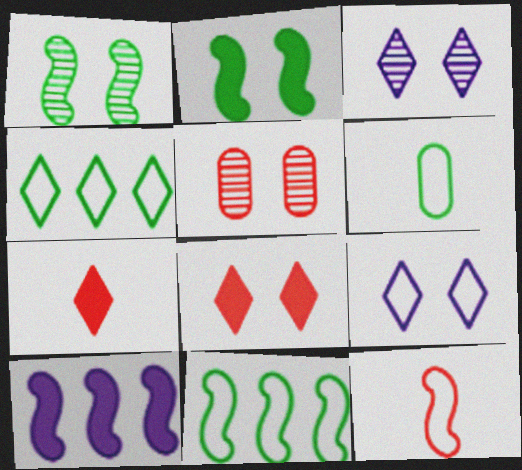[[1, 3, 5], 
[1, 10, 12], 
[2, 5, 9], 
[3, 4, 7]]